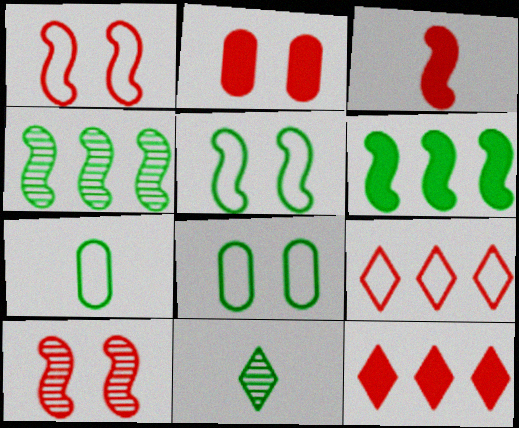[[2, 3, 12], 
[6, 8, 11]]